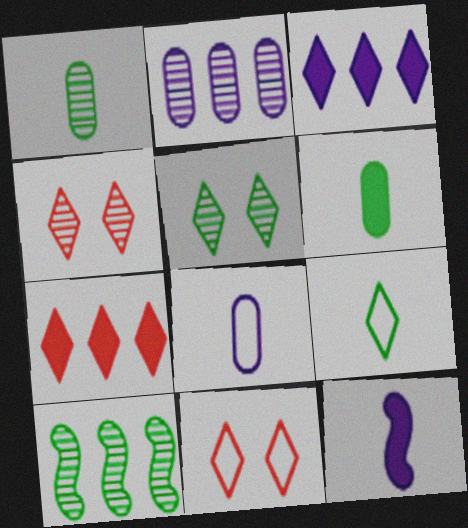[[1, 5, 10], 
[3, 4, 9]]